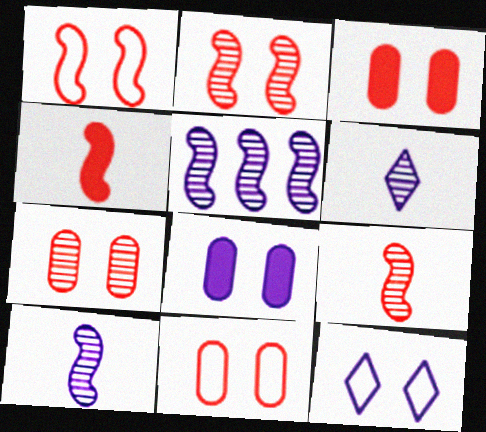[[3, 7, 11]]